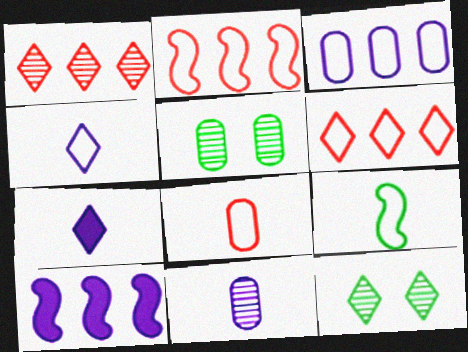[[2, 5, 7], 
[4, 8, 9], 
[6, 7, 12], 
[8, 10, 12]]